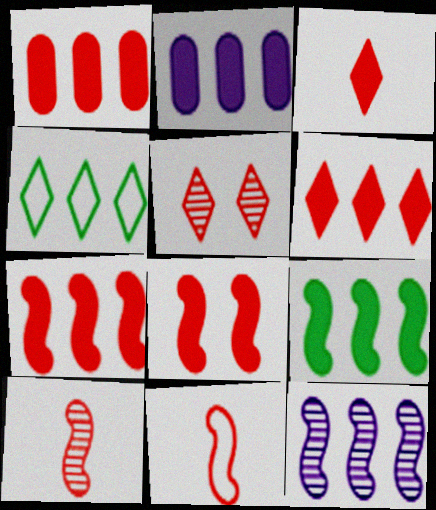[[1, 3, 8], 
[1, 4, 12], 
[1, 5, 11], 
[1, 6, 7], 
[2, 6, 9]]